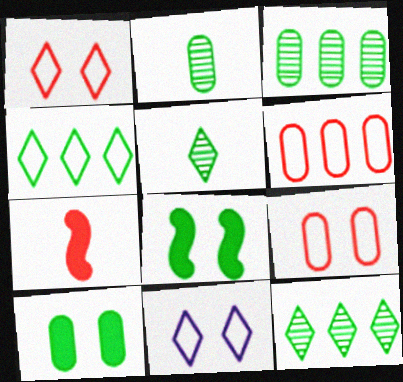[[2, 4, 8], 
[3, 7, 11]]